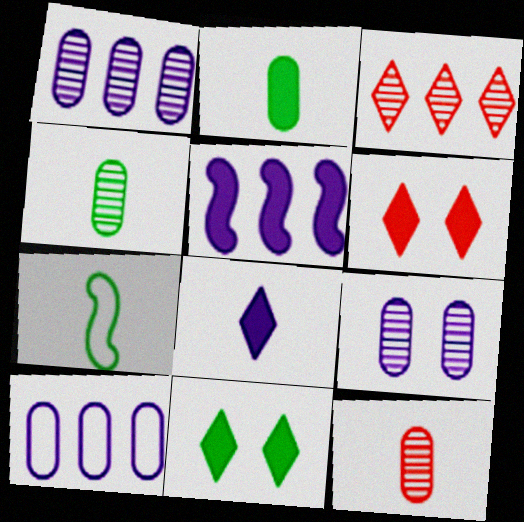[[1, 6, 7], 
[2, 5, 6], 
[7, 8, 12]]